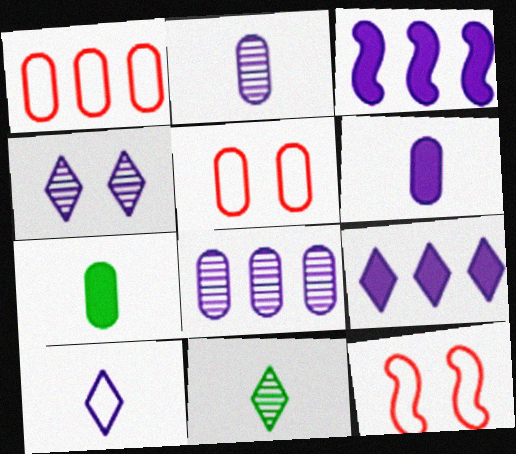[[3, 5, 11], 
[4, 9, 10], 
[5, 7, 8]]